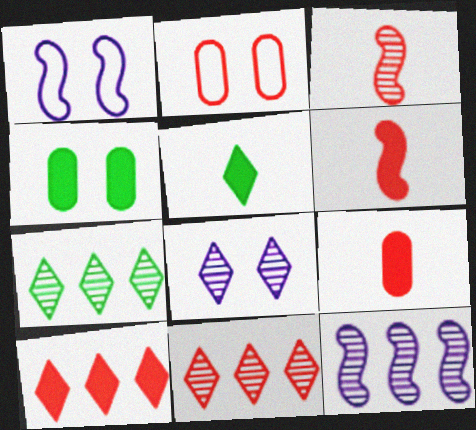[[1, 7, 9], 
[2, 3, 10], 
[2, 5, 12], 
[2, 6, 11]]